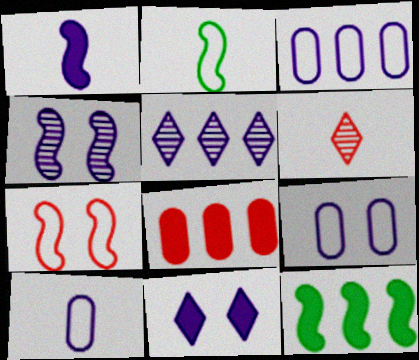[[1, 5, 9], 
[3, 9, 10], 
[4, 9, 11], 
[6, 7, 8], 
[6, 9, 12]]